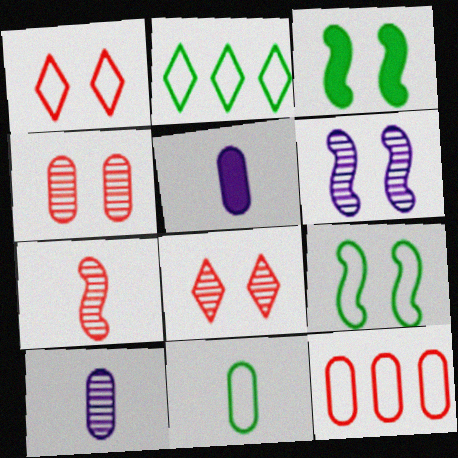[[2, 9, 11]]